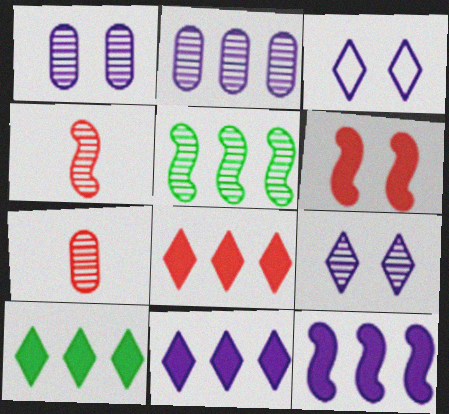[[5, 7, 9], 
[8, 10, 11]]